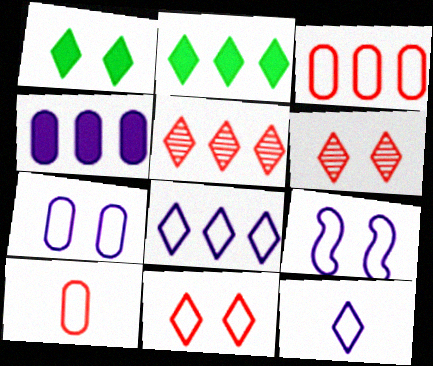[[1, 5, 12], 
[2, 5, 8], 
[2, 6, 12]]